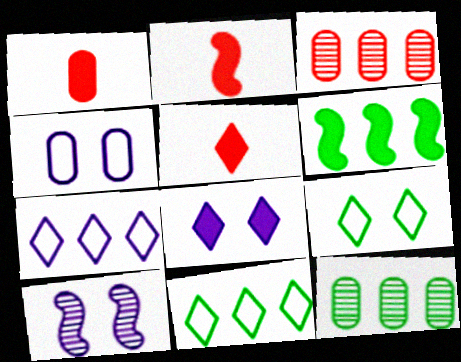[[1, 2, 5], 
[1, 4, 12], 
[1, 6, 8], 
[1, 10, 11], 
[3, 6, 7], 
[4, 8, 10], 
[6, 11, 12]]